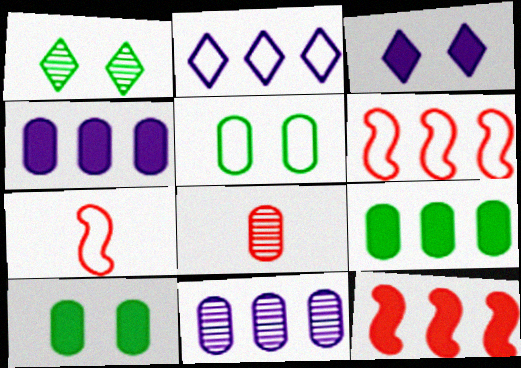[[1, 4, 7], 
[2, 5, 7], 
[4, 5, 8]]